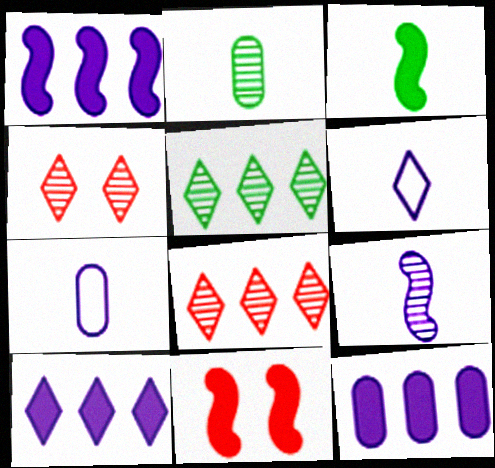[[1, 3, 11], 
[1, 10, 12], 
[5, 7, 11]]